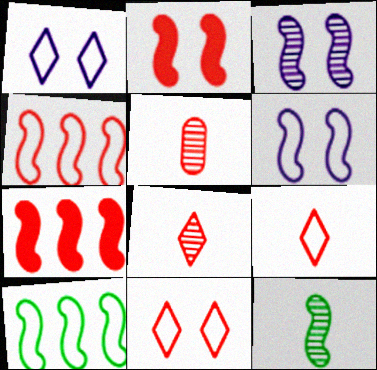[[5, 7, 11], 
[6, 7, 12]]